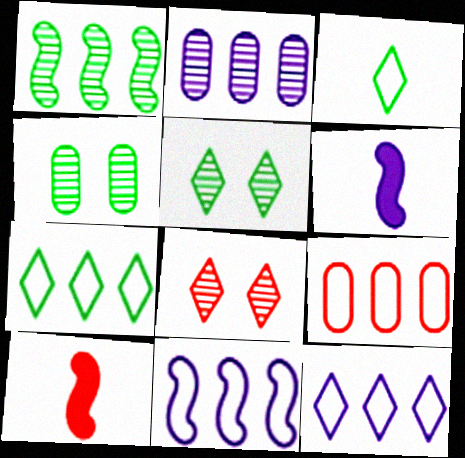[[4, 10, 12], 
[5, 6, 9], 
[7, 9, 11], 
[8, 9, 10]]